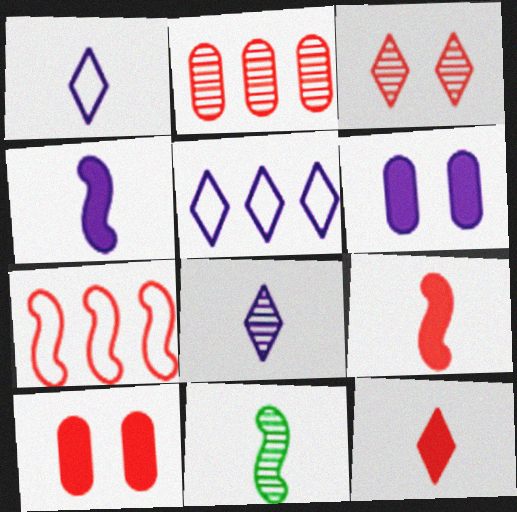[[5, 10, 11]]